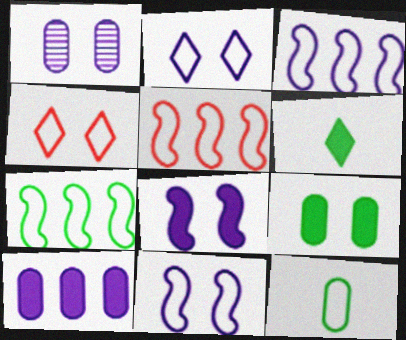[[1, 2, 8], 
[1, 5, 6], 
[2, 5, 12], 
[3, 4, 12], 
[3, 5, 7]]